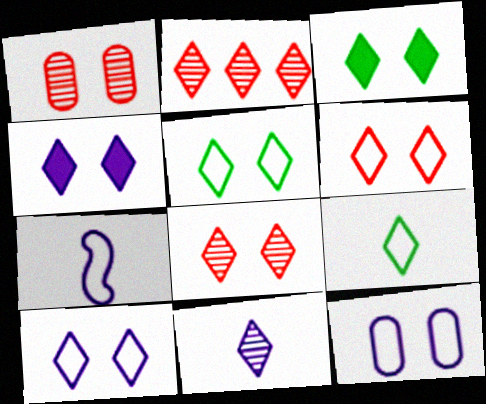[[2, 4, 9], 
[3, 8, 10], 
[4, 5, 8], 
[5, 6, 10]]